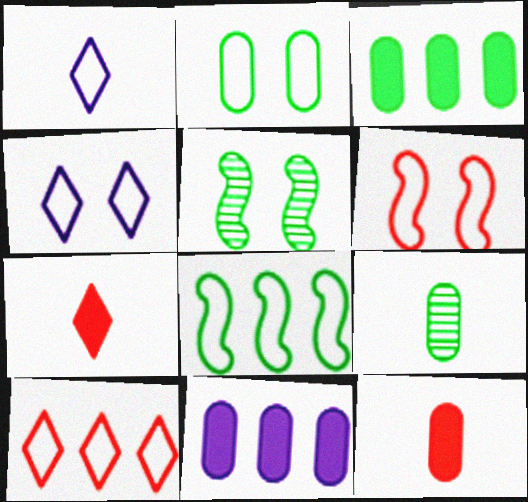[[2, 3, 9], 
[2, 4, 6]]